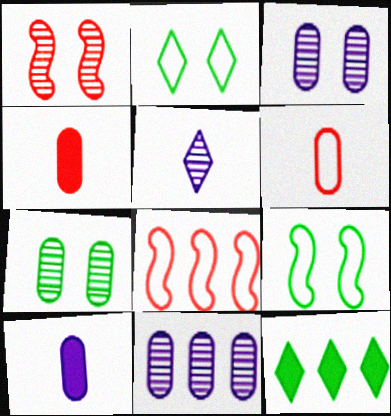[[8, 11, 12]]